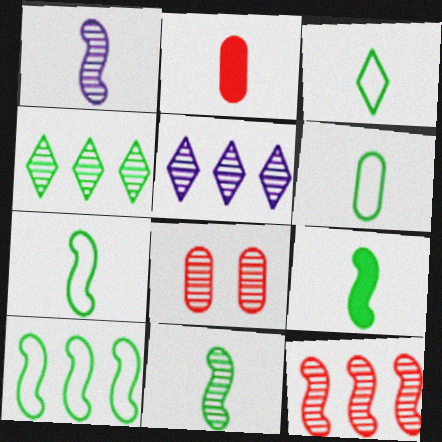[[1, 2, 3], 
[1, 4, 8], 
[3, 6, 7], 
[5, 8, 11], 
[7, 9, 11]]